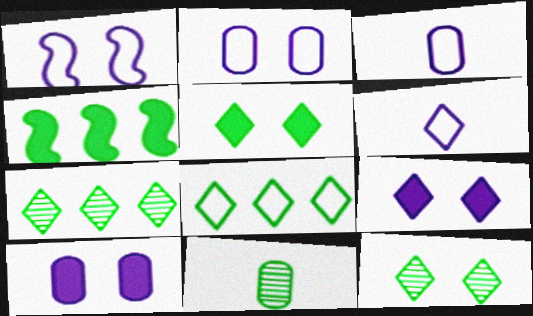[]